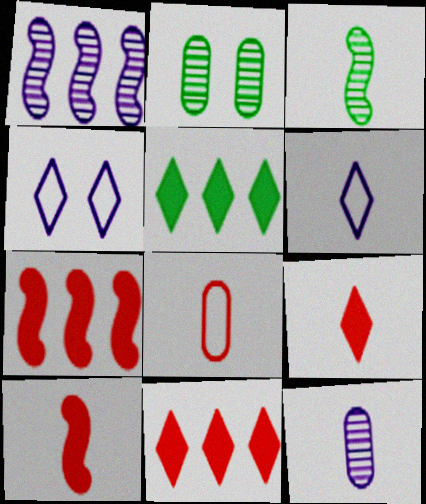[[2, 6, 7]]